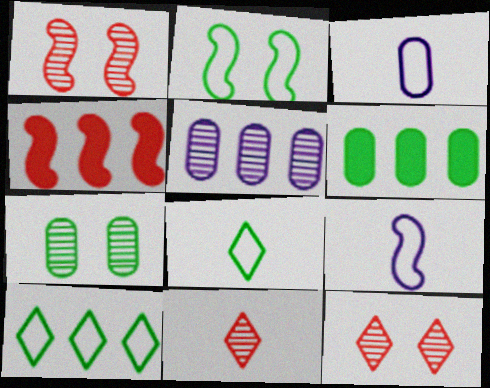[[4, 5, 10], 
[6, 9, 12]]